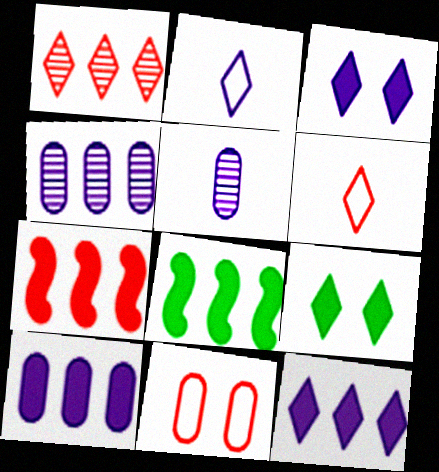[[1, 2, 9]]